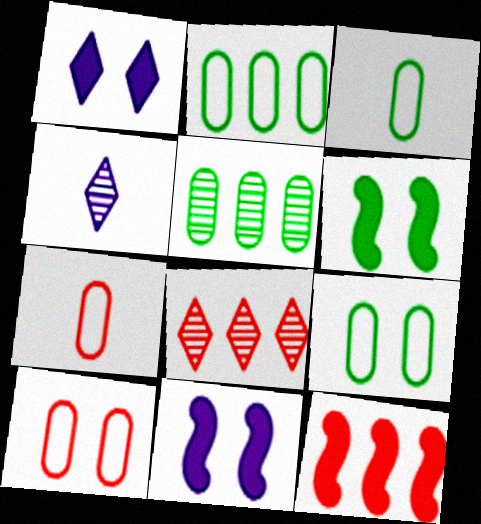[[2, 3, 9], 
[3, 8, 11], 
[4, 9, 12]]